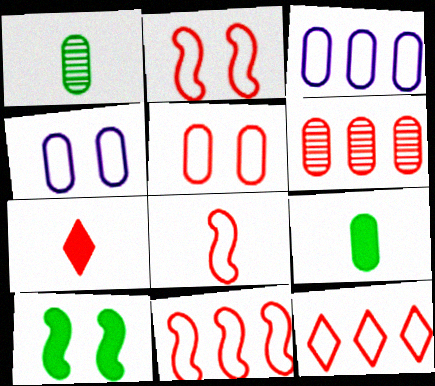[[2, 6, 7], 
[2, 8, 11], 
[4, 6, 9], 
[5, 8, 12]]